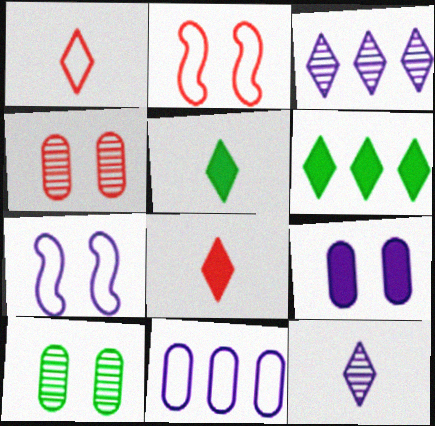[[1, 5, 12]]